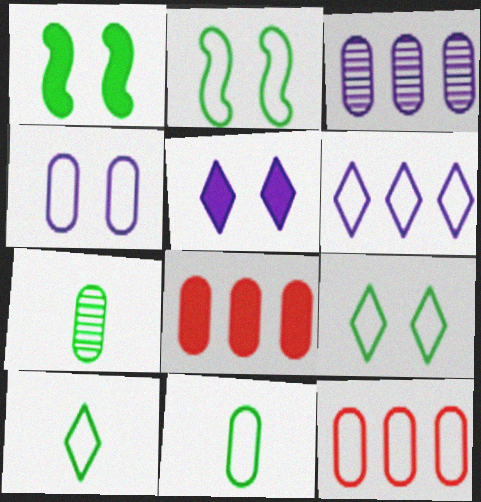[[4, 7, 8], 
[4, 11, 12]]